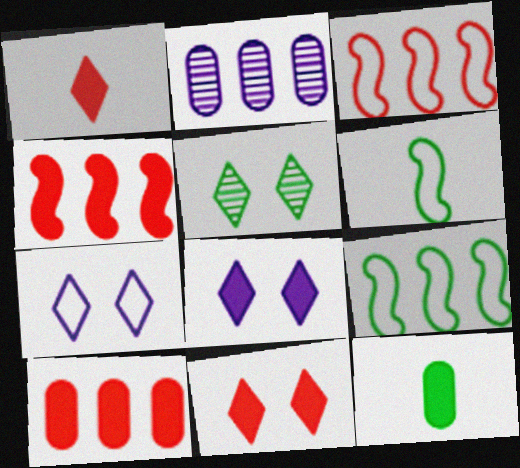[[2, 6, 11], 
[4, 8, 12], 
[5, 7, 11], 
[5, 9, 12]]